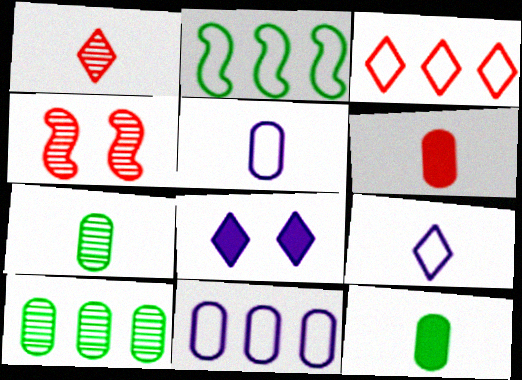[[2, 3, 11], 
[3, 4, 6], 
[5, 6, 7]]